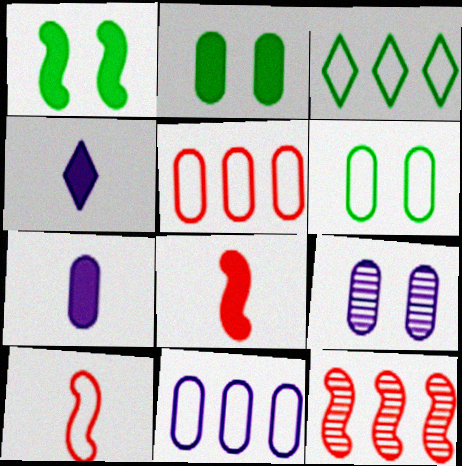[[3, 8, 9], 
[4, 6, 12], 
[7, 9, 11]]